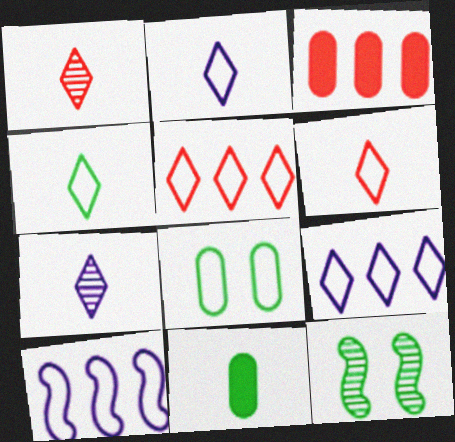[[2, 3, 12], 
[2, 4, 6], 
[6, 8, 10]]